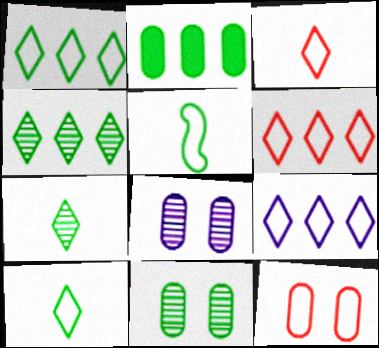[[1, 6, 9], 
[5, 9, 12]]